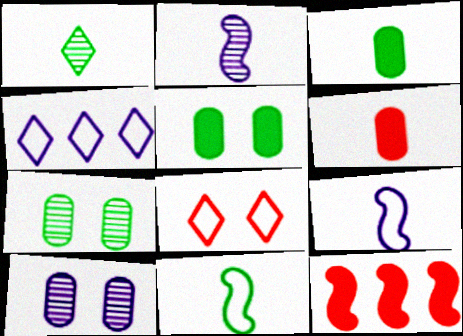[[1, 3, 11], 
[1, 6, 9]]